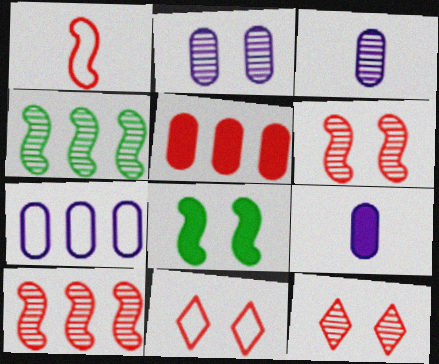[[1, 5, 12], 
[2, 7, 9], 
[2, 8, 11], 
[3, 4, 12], 
[4, 9, 11]]